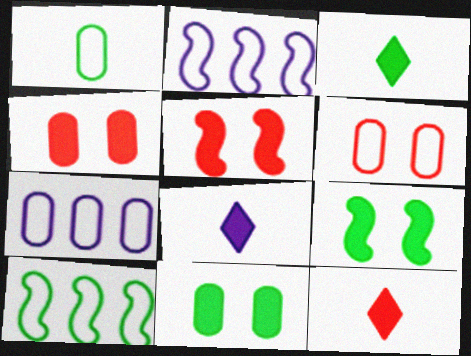[[1, 6, 7], 
[3, 8, 12]]